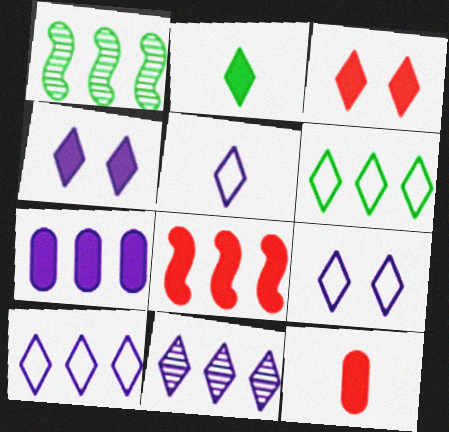[[1, 9, 12], 
[3, 8, 12], 
[4, 5, 11], 
[5, 9, 10]]